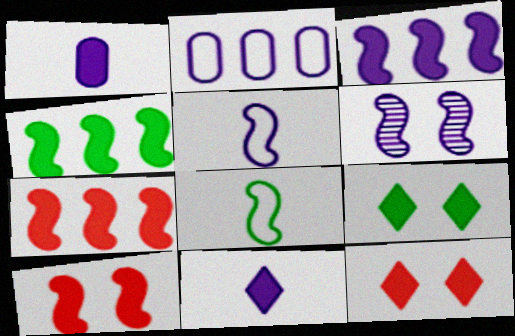[[1, 4, 12], 
[1, 7, 9], 
[2, 6, 11], 
[3, 4, 7], 
[3, 5, 6], 
[6, 7, 8]]